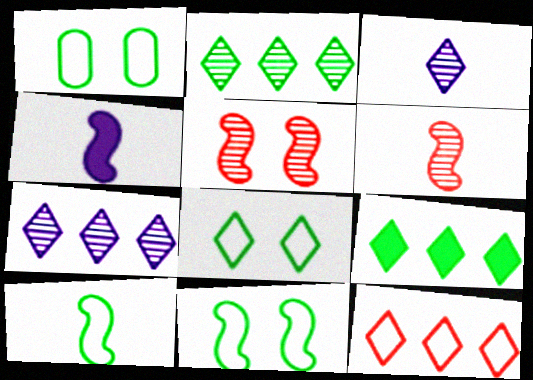[[1, 8, 11], 
[4, 6, 10], 
[7, 9, 12]]